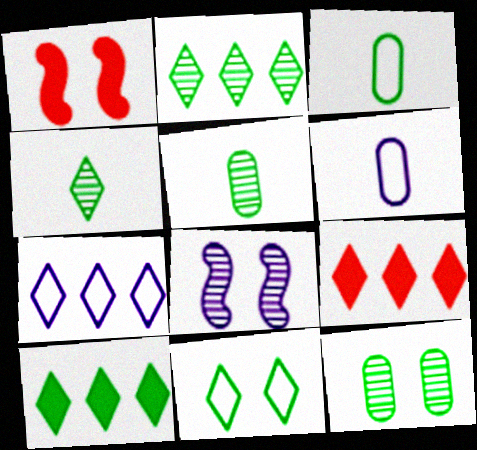[[1, 2, 6], 
[1, 5, 7], 
[2, 7, 9], 
[3, 8, 9], 
[4, 10, 11]]